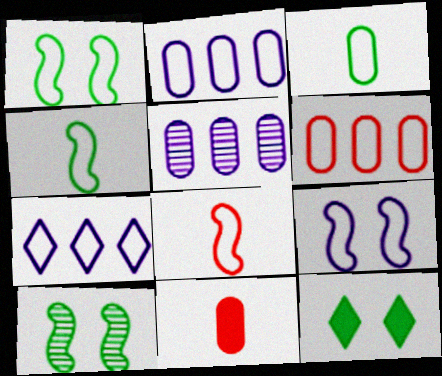[[5, 8, 12], 
[7, 10, 11]]